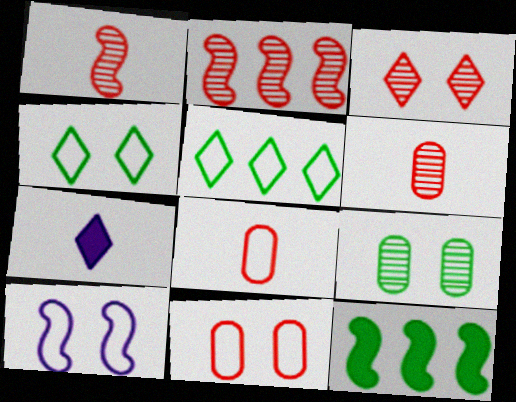[[1, 10, 12], 
[2, 3, 6], 
[3, 5, 7], 
[4, 10, 11], 
[5, 8, 10]]